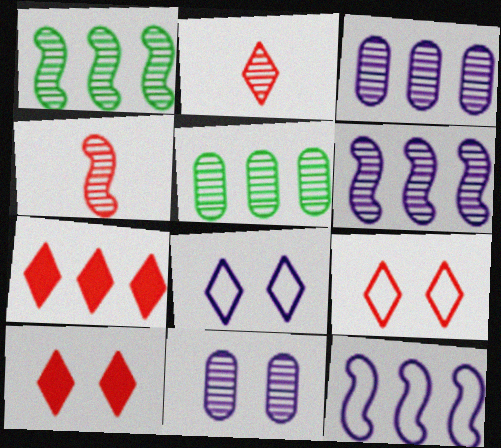[[1, 2, 11], 
[2, 7, 9], 
[5, 7, 12]]